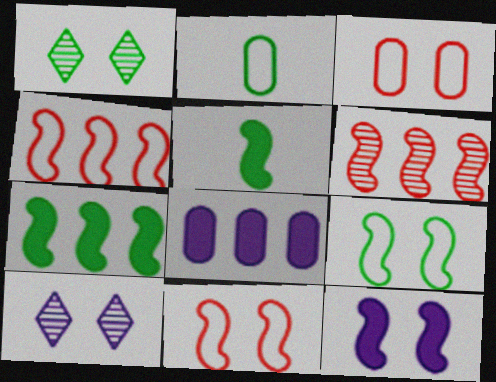[[1, 2, 7], 
[1, 3, 12]]